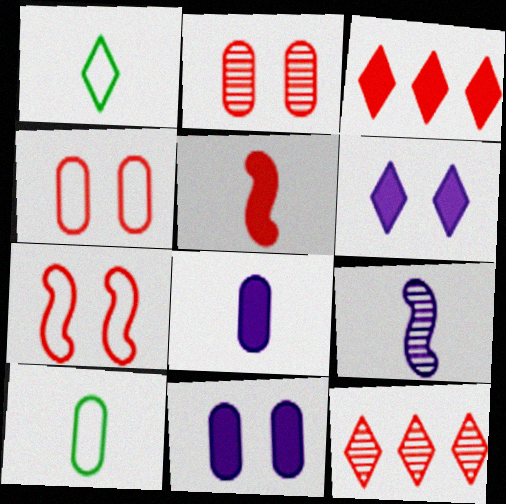[[1, 6, 12], 
[4, 5, 12]]